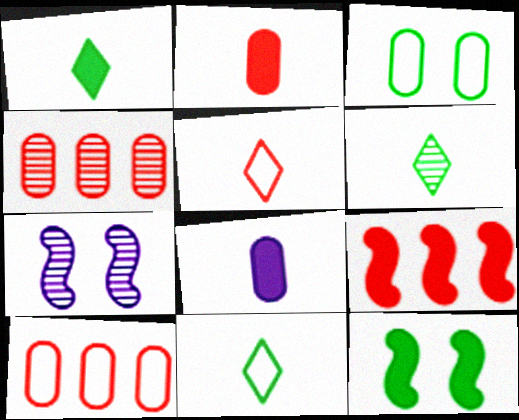[[1, 6, 11], 
[1, 7, 10], 
[3, 4, 8], 
[4, 6, 7]]